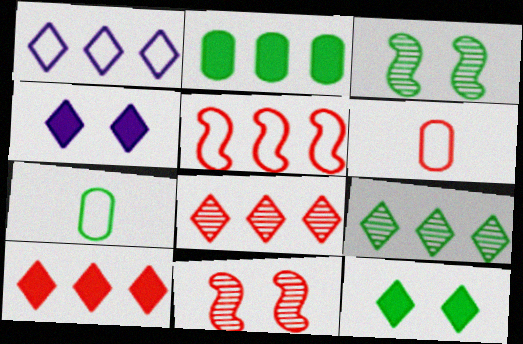[[1, 9, 10], 
[6, 10, 11]]